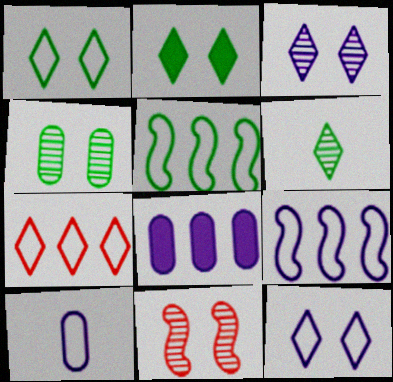[[3, 4, 11], 
[9, 10, 12]]